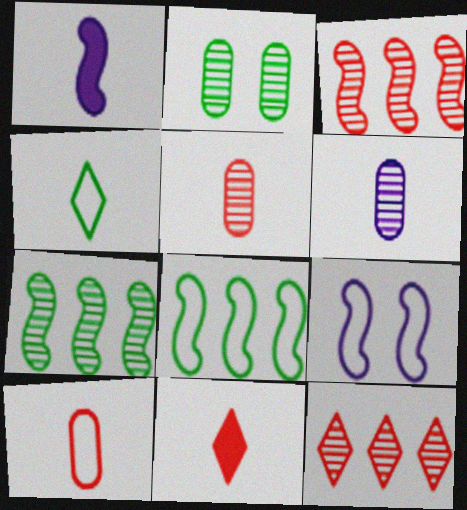[[1, 4, 5]]